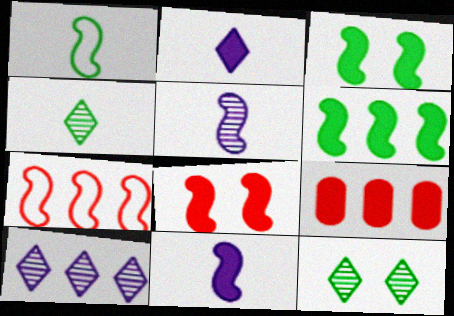[[2, 3, 9], 
[3, 5, 7], 
[6, 8, 11]]